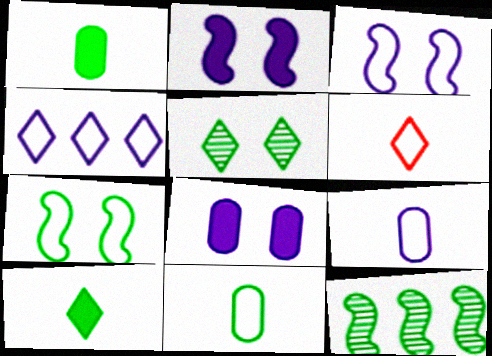[[3, 4, 9], 
[6, 8, 12]]